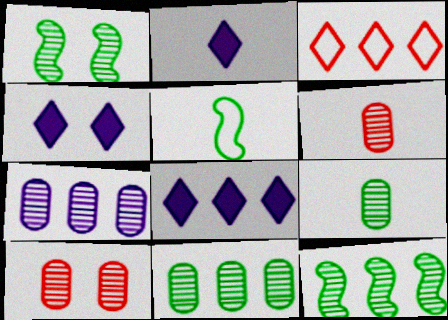[[2, 4, 8], 
[2, 5, 6], 
[5, 8, 10], 
[7, 9, 10]]